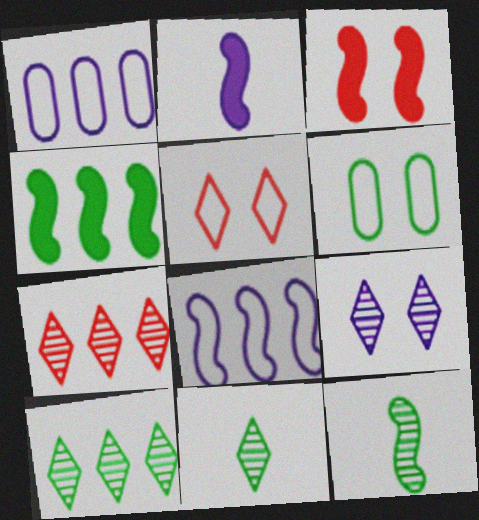[[1, 2, 9], 
[1, 3, 11], 
[1, 4, 7], 
[2, 3, 4], 
[2, 6, 7], 
[3, 6, 9], 
[3, 8, 12], 
[4, 6, 11], 
[7, 9, 11]]